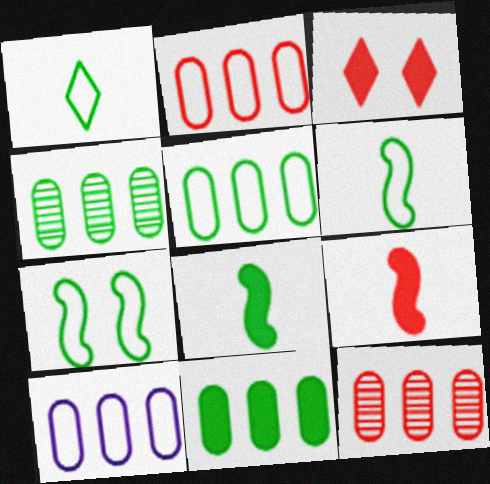[[1, 5, 7], 
[2, 5, 10], 
[4, 5, 11], 
[10, 11, 12]]